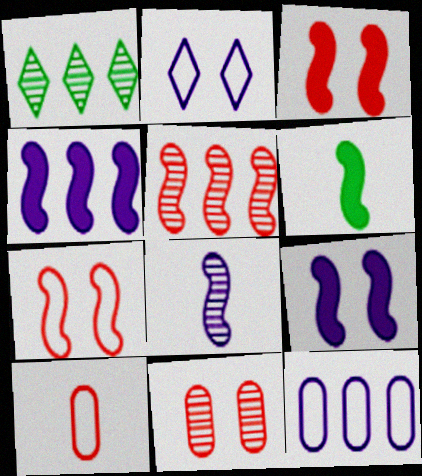[[1, 8, 11], 
[1, 9, 10], 
[3, 4, 6]]